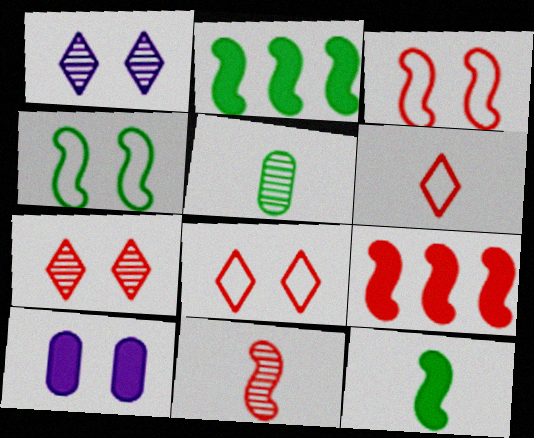[[3, 9, 11], 
[4, 7, 10]]